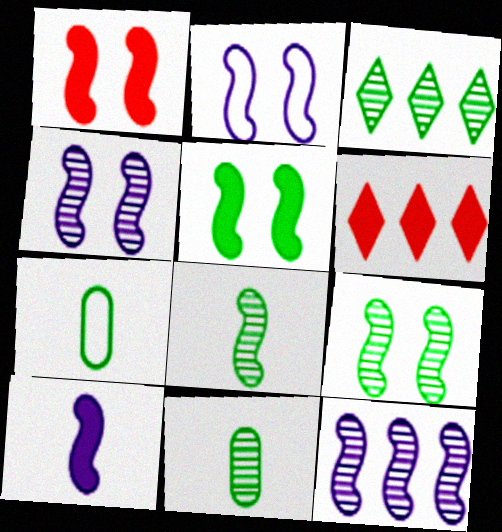[[1, 2, 9], 
[2, 6, 11], 
[2, 10, 12], 
[3, 5, 7], 
[3, 9, 11], 
[4, 6, 7]]